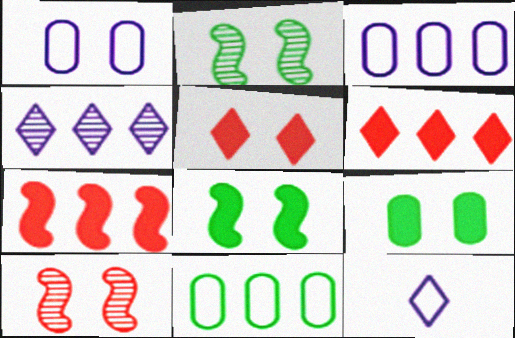[[1, 2, 5], 
[4, 7, 11]]